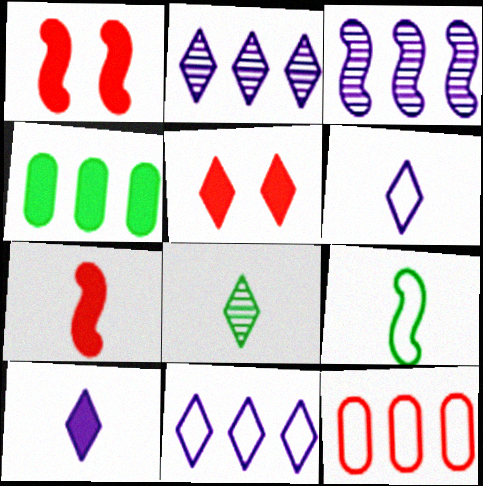[[1, 3, 9], 
[1, 4, 10], 
[5, 8, 11]]